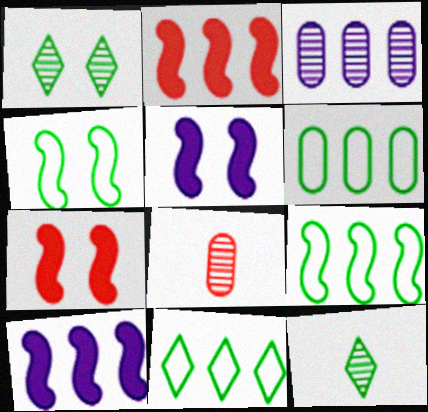[[2, 3, 11], 
[5, 8, 11], 
[6, 9, 11]]